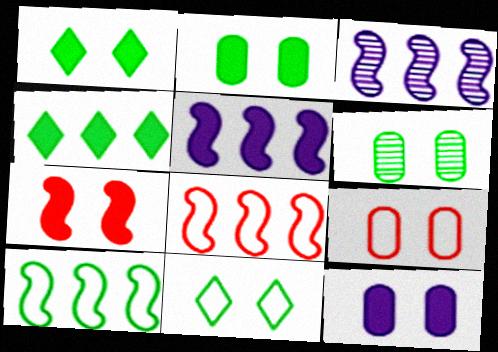[[1, 7, 12], 
[6, 9, 12]]